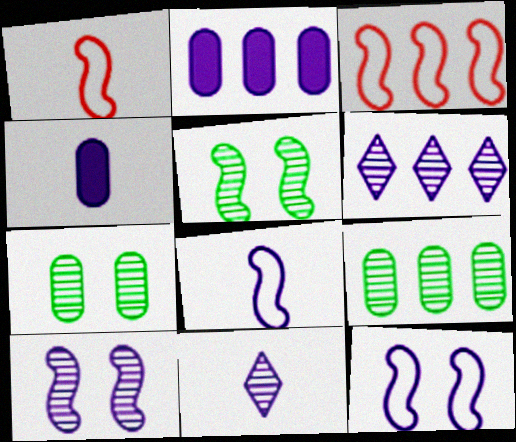[[2, 11, 12], 
[4, 6, 12], 
[4, 8, 11]]